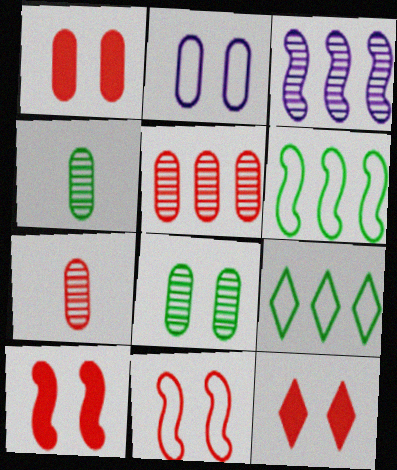[[1, 2, 8], 
[1, 10, 12]]